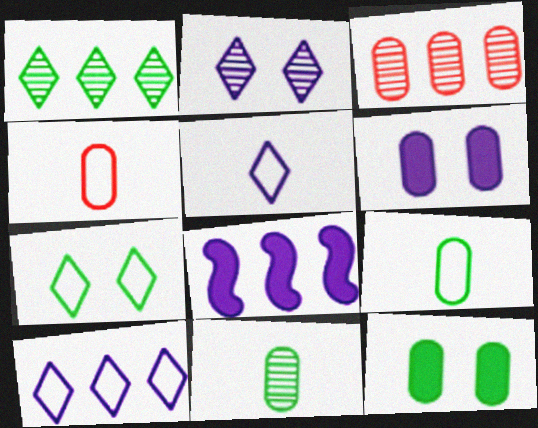[[3, 6, 9]]